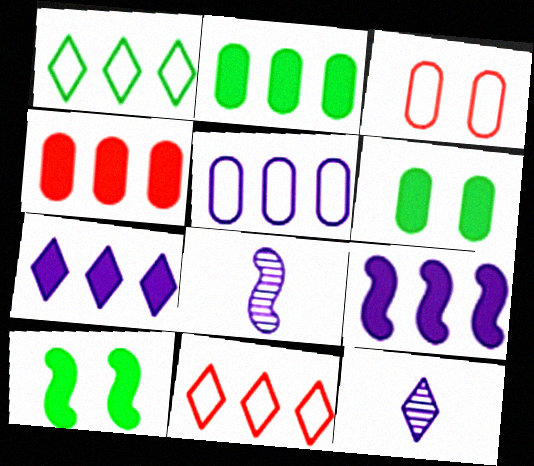[[6, 8, 11]]